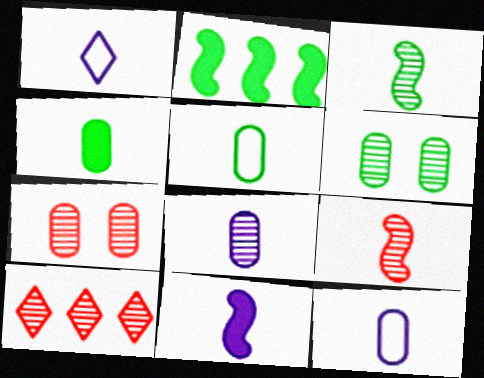[[1, 2, 7], 
[1, 4, 9], 
[1, 8, 11], 
[7, 9, 10]]